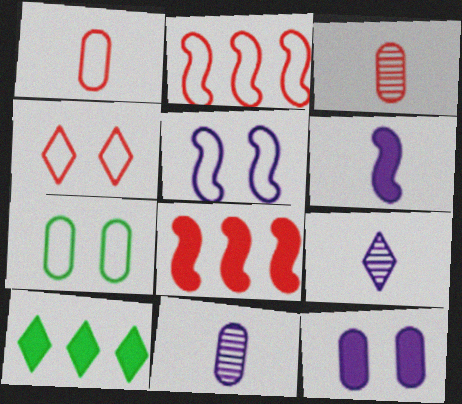[[1, 2, 4], 
[3, 4, 8], 
[3, 5, 10], 
[4, 5, 7], 
[4, 9, 10], 
[7, 8, 9]]